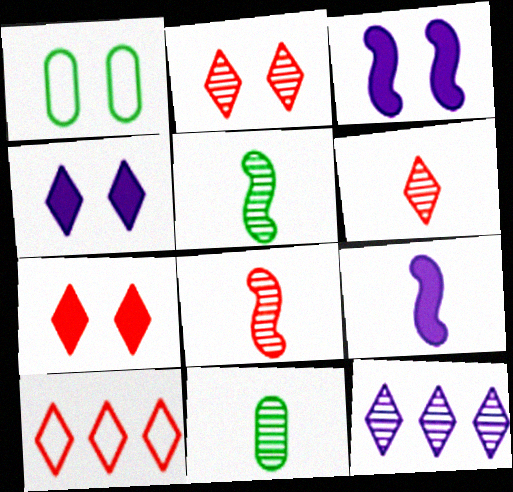[[1, 2, 3], 
[3, 10, 11], 
[6, 7, 10]]